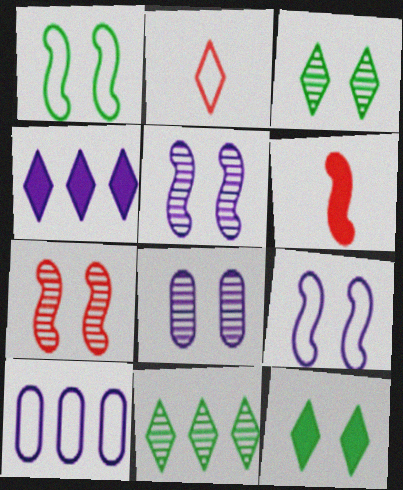[[1, 2, 10], 
[2, 3, 4], 
[3, 6, 10], 
[3, 7, 8]]